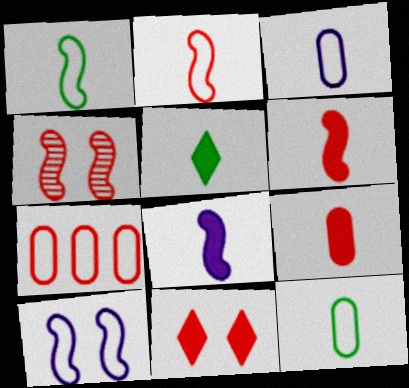[[5, 8, 9]]